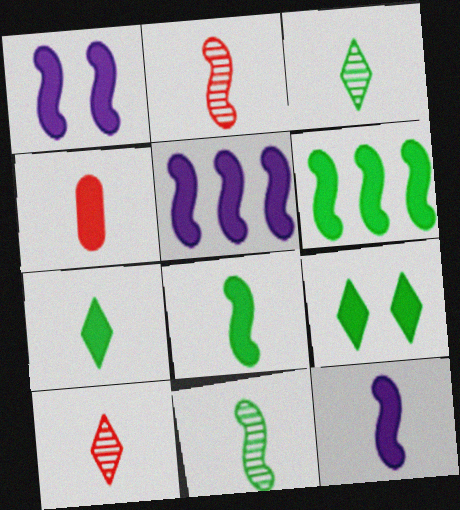[[1, 5, 12], 
[4, 5, 9], 
[4, 7, 12]]